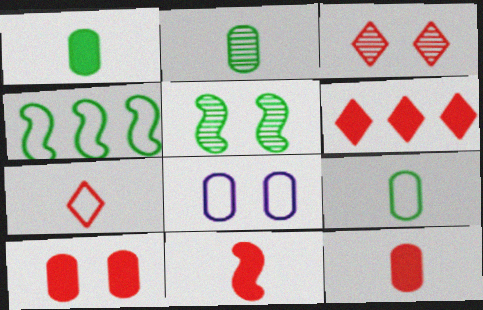[[1, 2, 9], 
[3, 6, 7], 
[4, 7, 8], 
[6, 10, 11]]